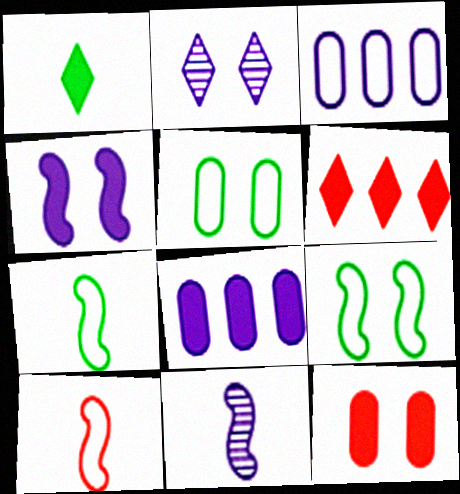[[2, 9, 12], 
[5, 6, 11]]